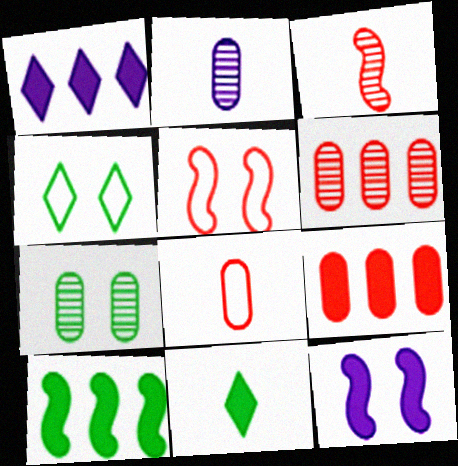[[1, 9, 10], 
[2, 6, 7], 
[9, 11, 12]]